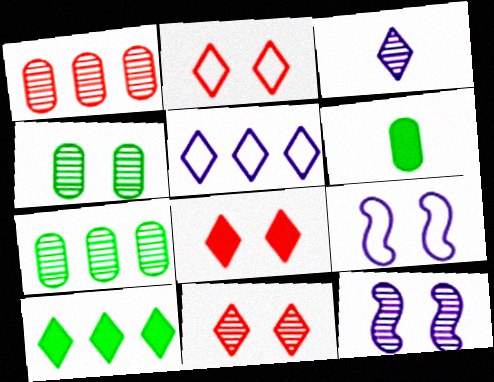[[2, 3, 10], 
[2, 8, 11], 
[4, 8, 9], 
[4, 11, 12]]